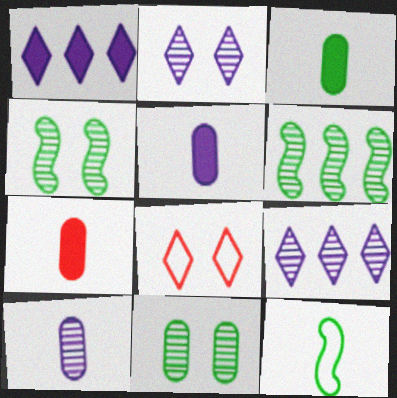[[3, 5, 7], 
[5, 6, 8]]